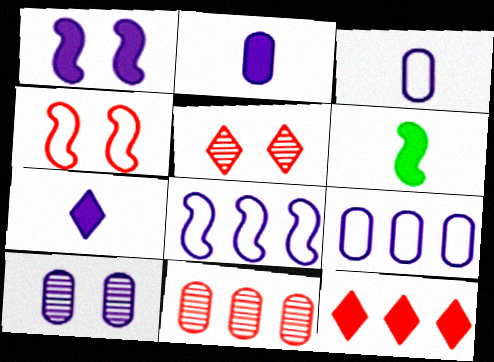[[2, 9, 10], 
[5, 6, 9], 
[7, 8, 10]]